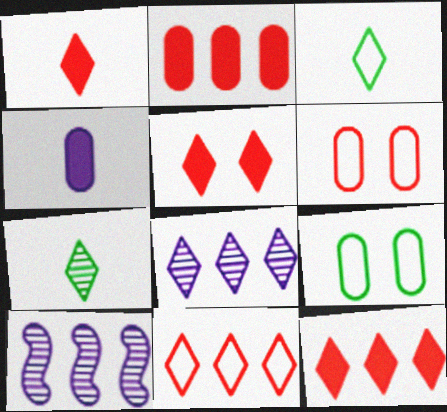[[1, 5, 12], 
[1, 9, 10], 
[3, 5, 8]]